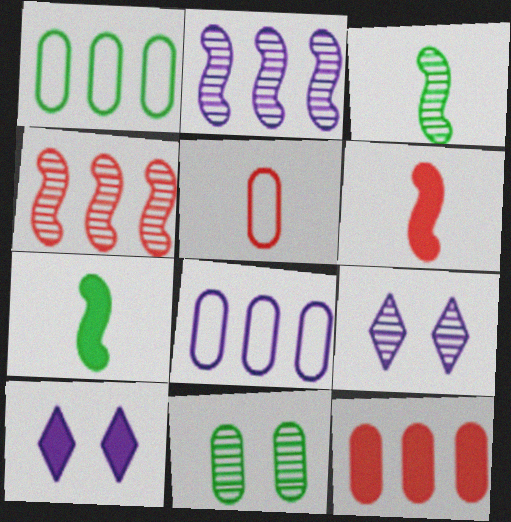[[1, 6, 9], 
[7, 10, 12]]